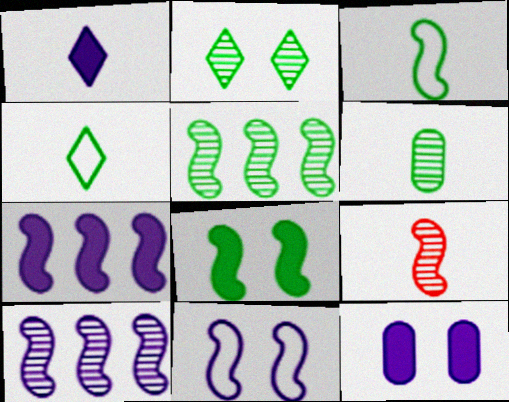[[1, 7, 12], 
[2, 5, 6], 
[3, 5, 8]]